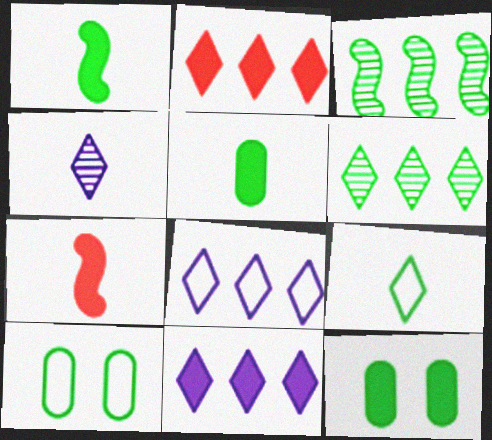[[1, 6, 10], 
[2, 6, 8], 
[3, 9, 12], 
[7, 11, 12]]